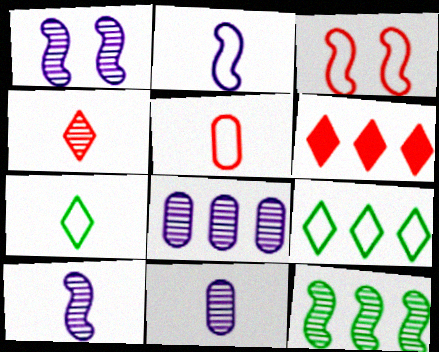[[2, 5, 7]]